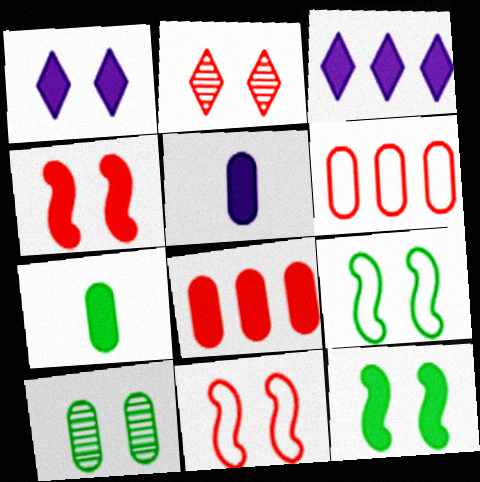[[1, 10, 11], 
[3, 4, 7], 
[5, 6, 10]]